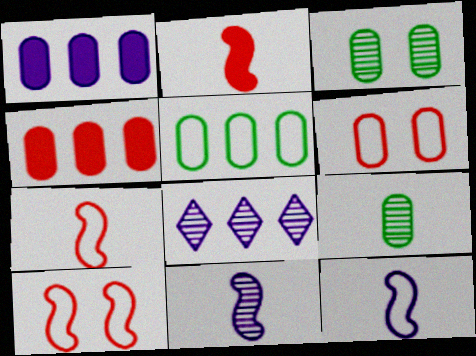[[1, 6, 9]]